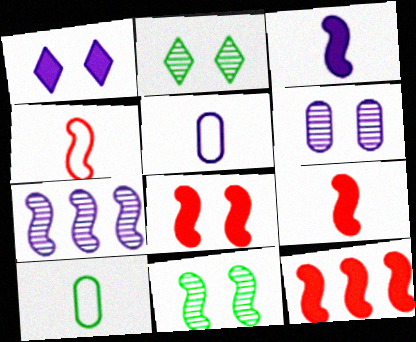[[1, 5, 7], 
[2, 5, 12], 
[8, 9, 12]]